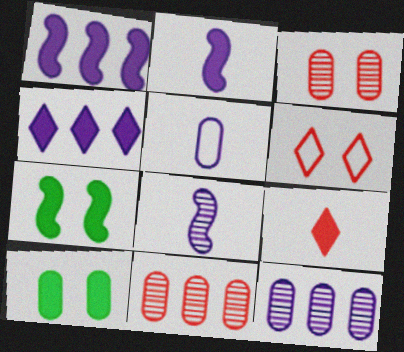[[1, 9, 10], 
[5, 10, 11]]